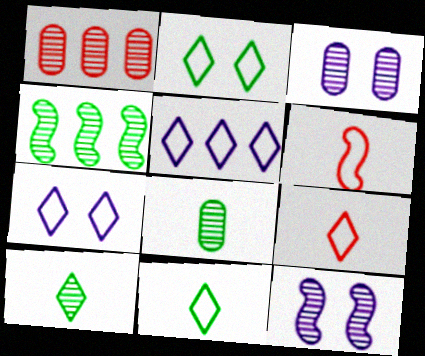[[1, 3, 8], 
[1, 10, 12], 
[2, 5, 9]]